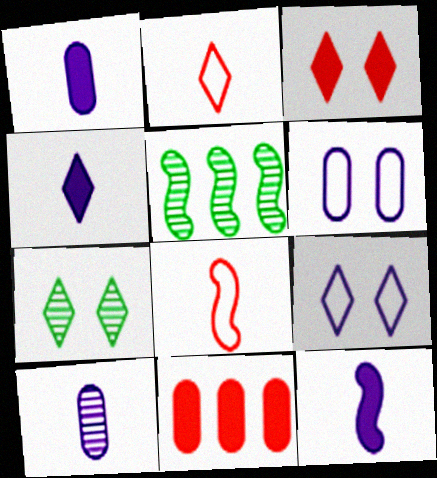[[1, 4, 12], 
[3, 7, 9]]